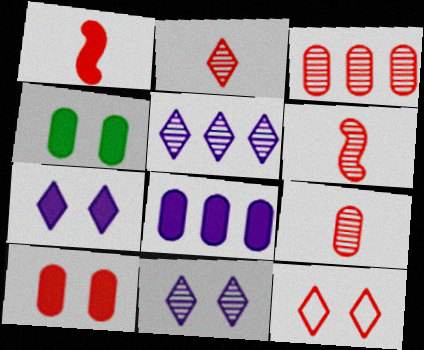[[1, 3, 12], 
[2, 6, 9]]